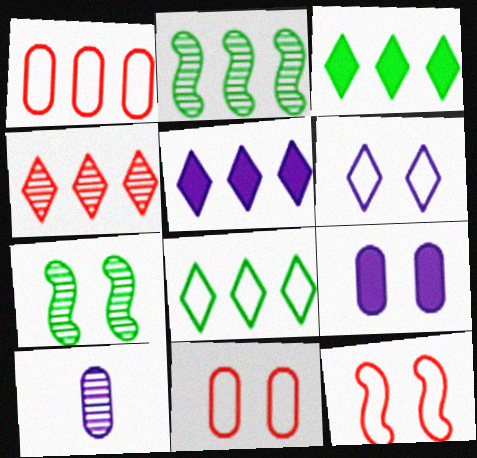[[1, 2, 5], 
[3, 10, 12], 
[4, 5, 8], 
[4, 7, 10]]